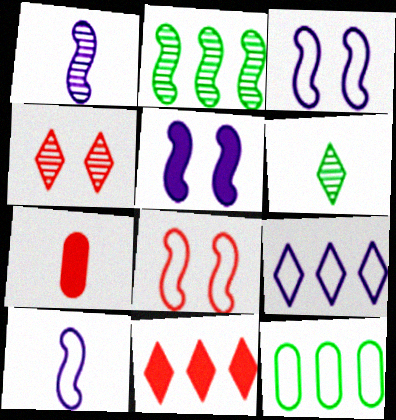[[6, 7, 10]]